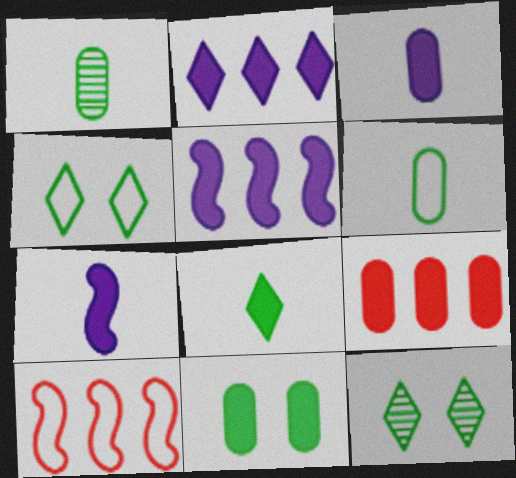[[3, 9, 11], 
[3, 10, 12]]